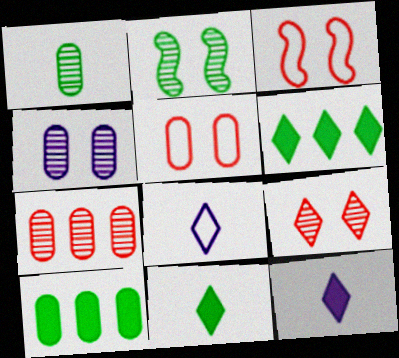[[1, 4, 7], 
[2, 4, 9], 
[6, 8, 9]]